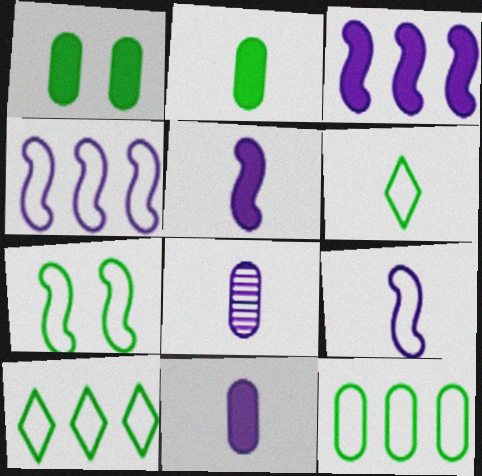[[6, 7, 12]]